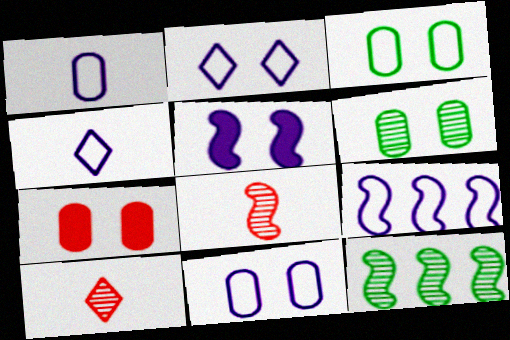[[1, 2, 9], 
[4, 7, 12], 
[4, 9, 11], 
[6, 7, 11]]